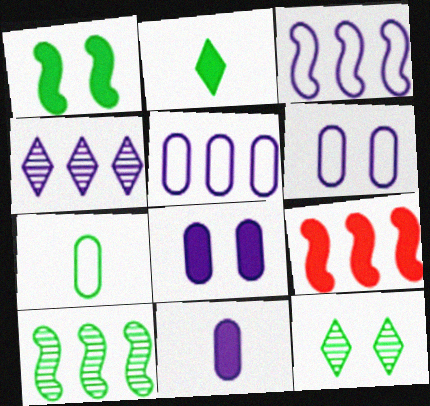[[2, 8, 9], 
[3, 9, 10]]